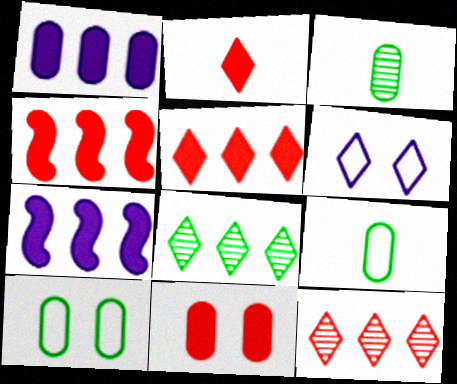[[2, 4, 11], 
[2, 6, 8], 
[3, 4, 6]]